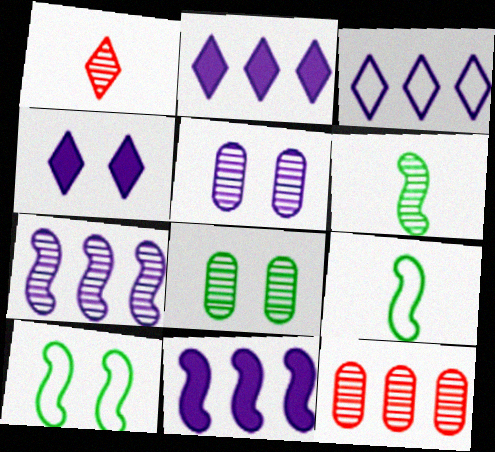[[1, 7, 8], 
[4, 9, 12]]